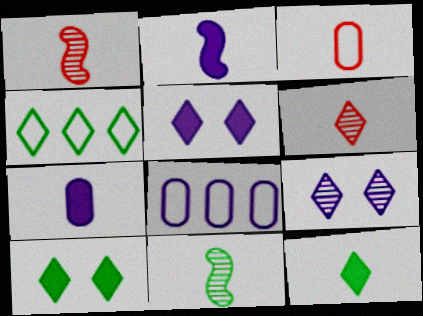[[1, 8, 10], 
[2, 8, 9], 
[4, 5, 6]]